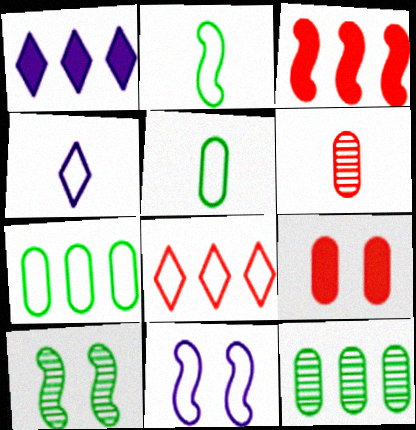[[5, 8, 11]]